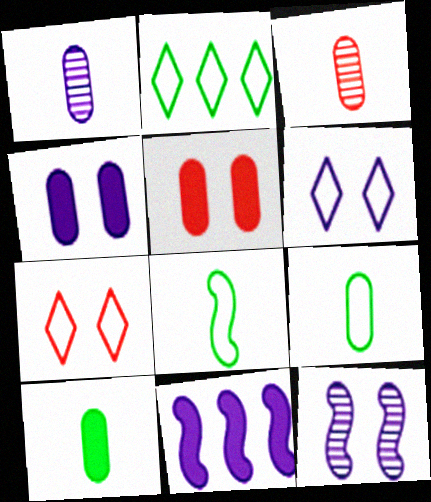[[1, 6, 11], 
[4, 6, 12]]